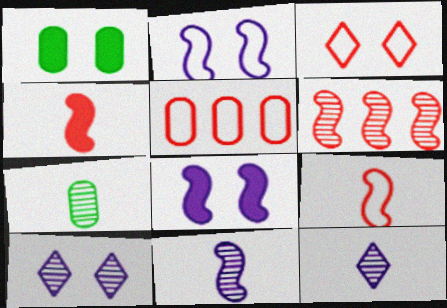[[3, 5, 9], 
[6, 7, 10]]